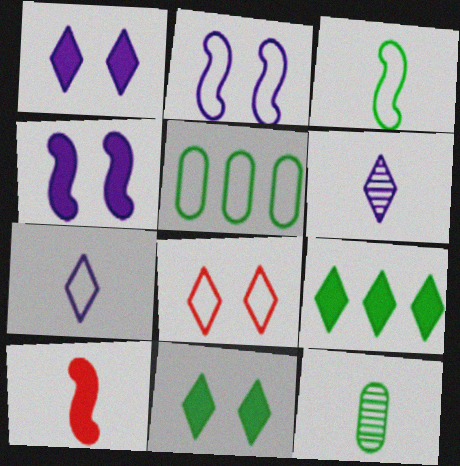[[6, 8, 9], 
[7, 10, 12]]